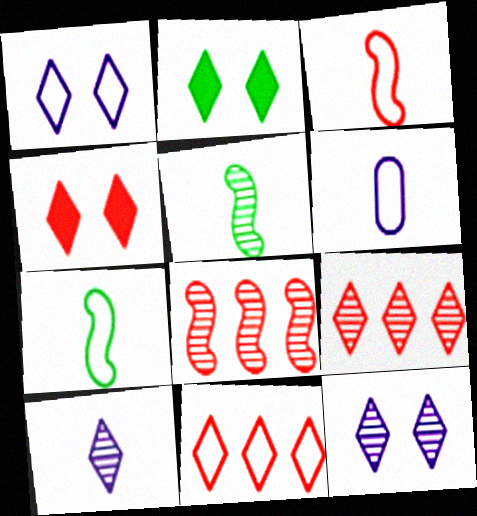[[2, 6, 8], 
[2, 10, 11]]